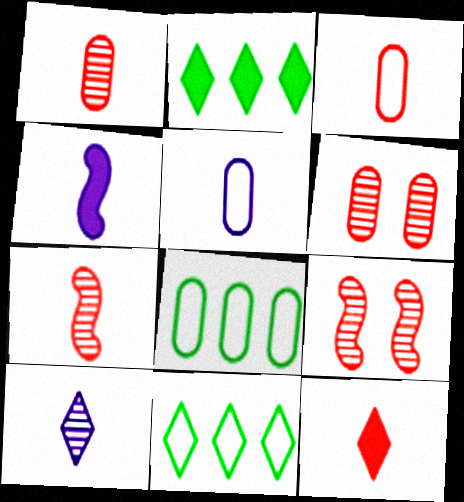[[2, 5, 9], 
[3, 7, 12], 
[4, 5, 10], 
[4, 6, 11]]